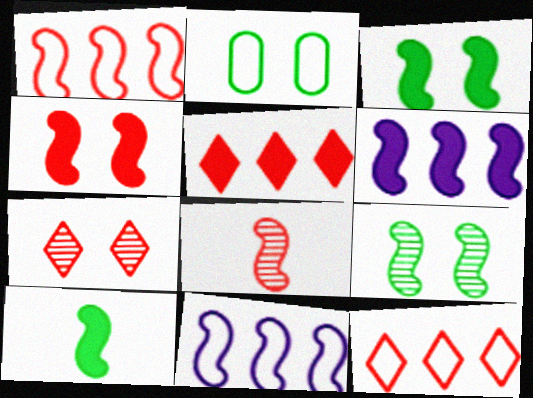[[1, 4, 8], 
[3, 8, 11], 
[4, 6, 10]]